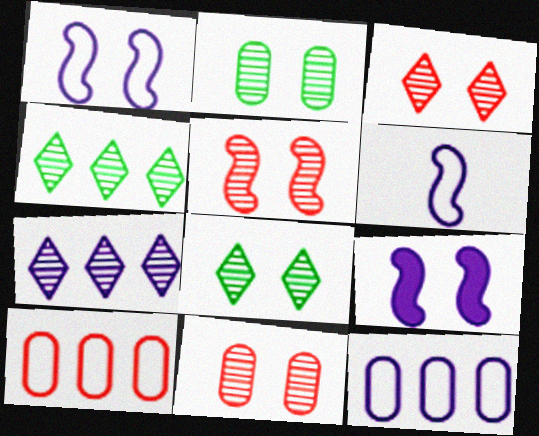[[3, 5, 11]]